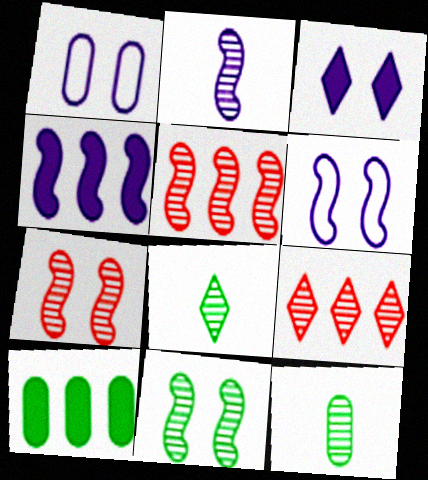[[2, 4, 6], 
[2, 5, 11]]